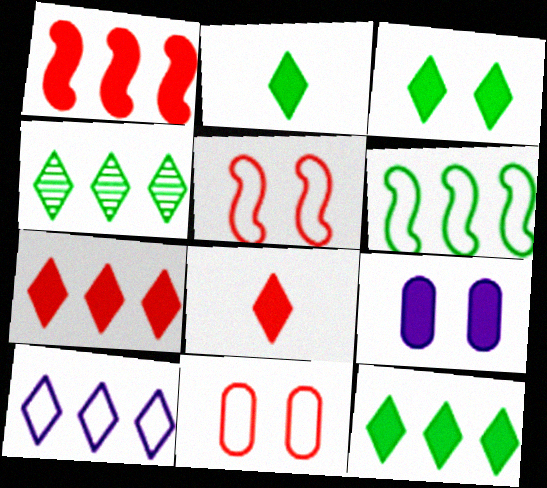[[1, 2, 9], 
[2, 3, 12], 
[4, 7, 10]]